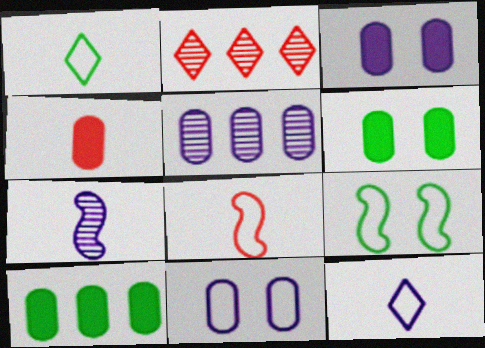[[1, 4, 7], 
[3, 4, 10]]